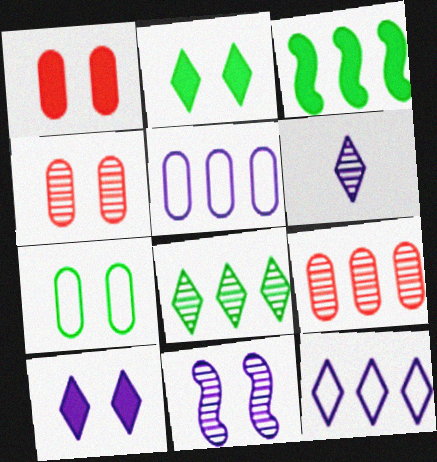[[3, 9, 12], 
[6, 10, 12]]